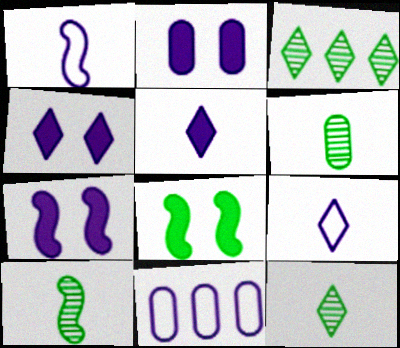[[2, 4, 7], 
[6, 10, 12]]